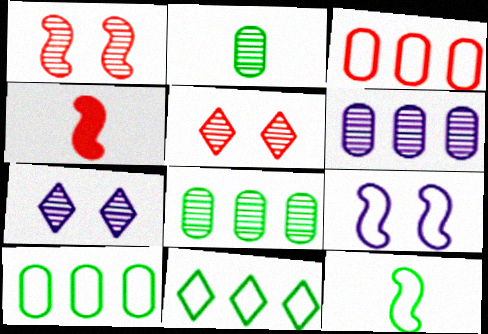[[3, 4, 5], 
[4, 7, 10]]